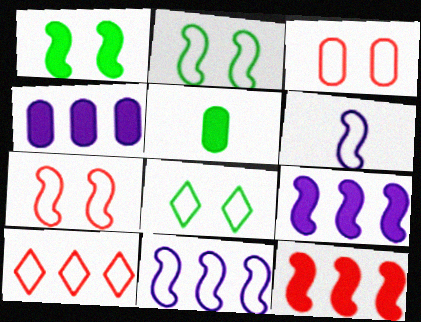[]